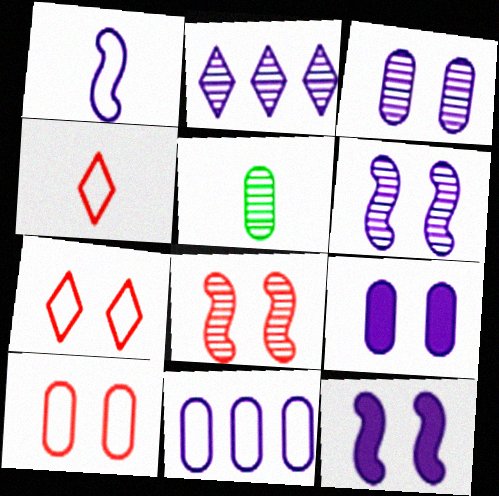[[1, 2, 9], 
[2, 5, 8]]